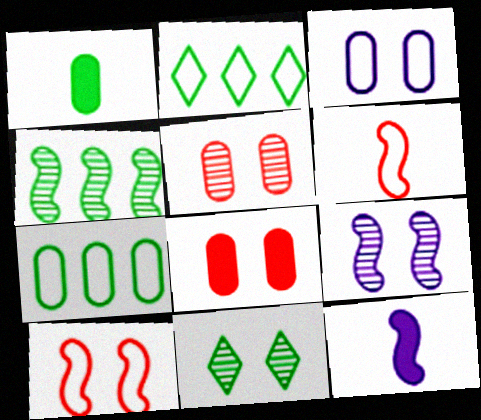[[2, 3, 6], 
[2, 5, 12], 
[4, 10, 12], 
[5, 9, 11]]